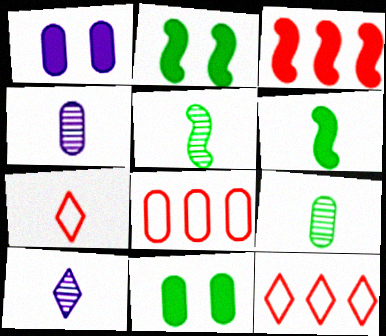[[1, 5, 12], 
[1, 8, 9], 
[2, 4, 12], 
[2, 8, 10], 
[4, 6, 7], 
[4, 8, 11]]